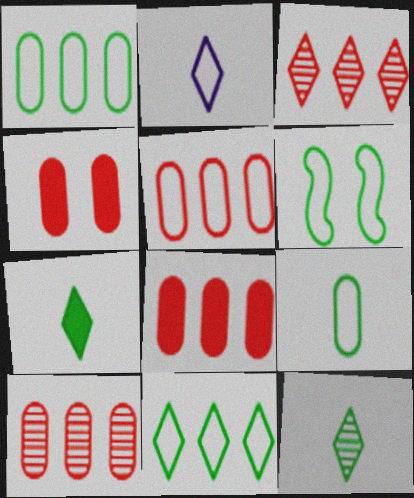[[2, 5, 6], 
[5, 8, 10], 
[6, 9, 11]]